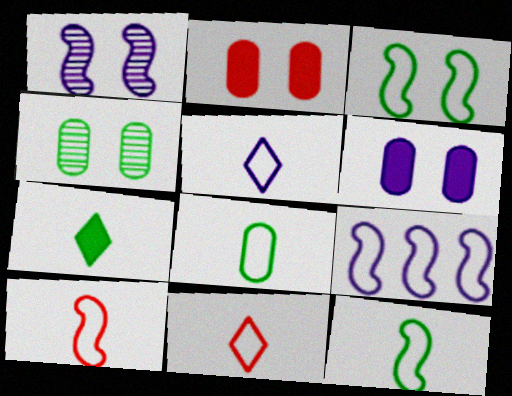[[3, 9, 10], 
[5, 8, 10]]